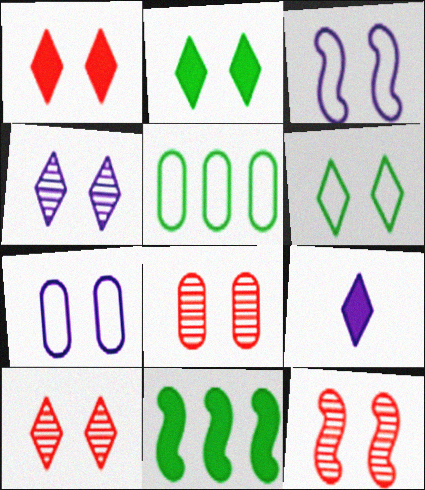[[1, 4, 6], 
[2, 3, 8], 
[2, 7, 12], 
[5, 9, 12], 
[8, 10, 12]]